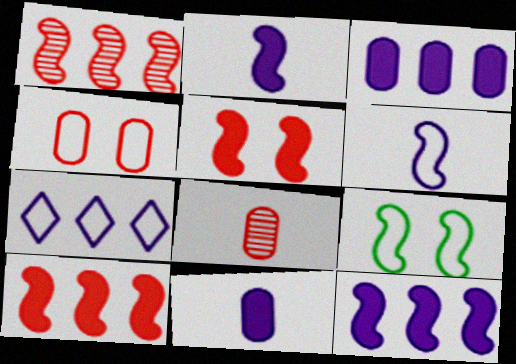[[1, 2, 9]]